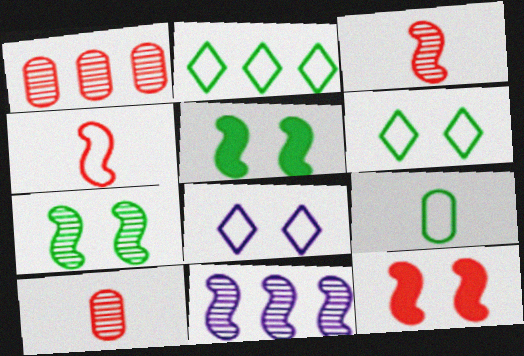[[3, 7, 11], 
[4, 5, 11]]